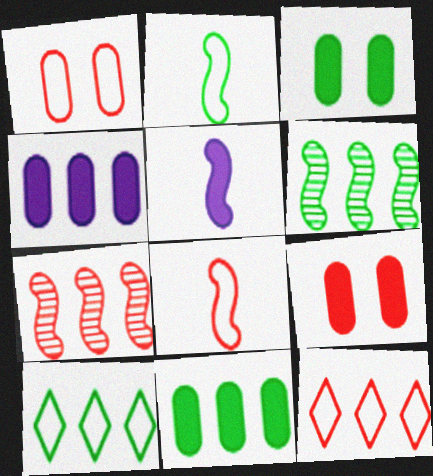[[1, 8, 12], 
[4, 6, 12], 
[4, 7, 10], 
[6, 10, 11]]